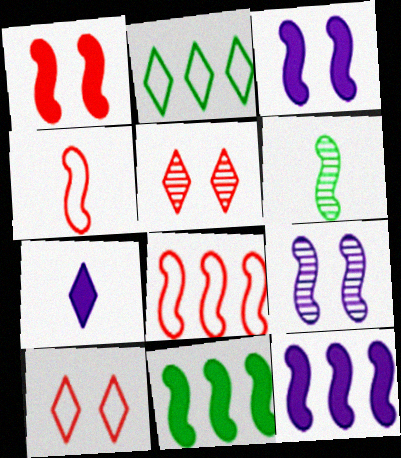[[2, 5, 7], 
[3, 6, 8], 
[4, 9, 11]]